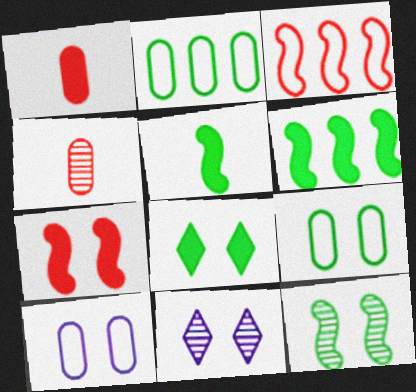[[7, 9, 11], 
[8, 9, 12]]